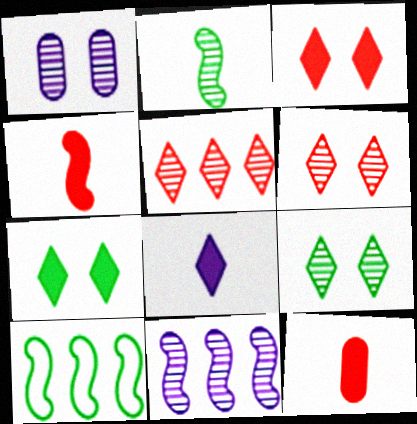[[1, 2, 5]]